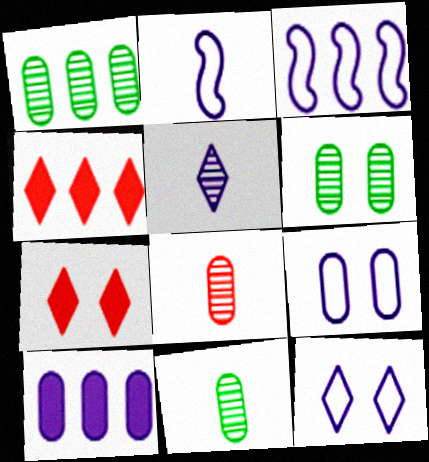[[1, 2, 7], 
[1, 3, 4], 
[1, 6, 11], 
[2, 4, 6], 
[3, 7, 11]]